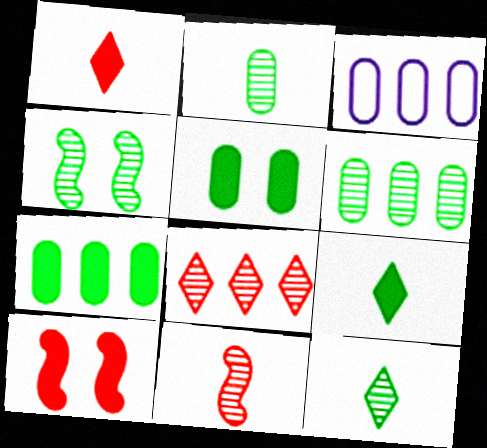[[1, 3, 4], 
[3, 10, 12], 
[4, 6, 12]]